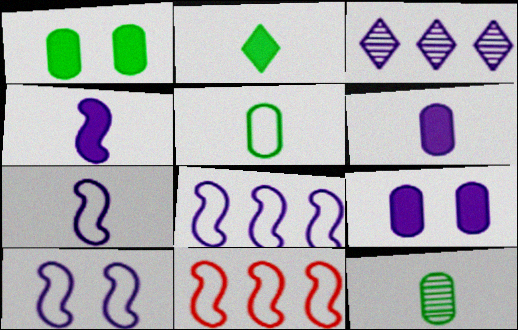[[3, 6, 10], 
[3, 7, 9], 
[7, 8, 10]]